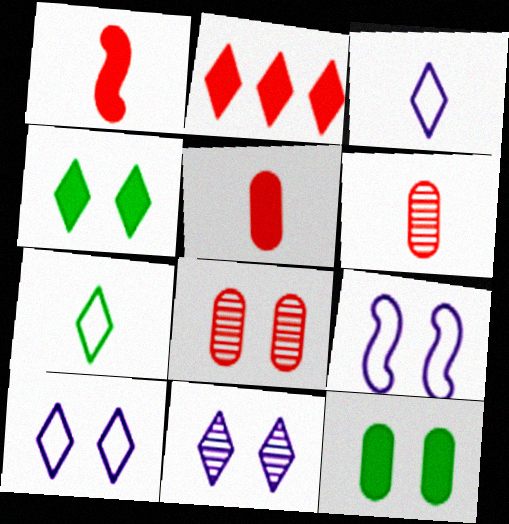[[2, 7, 11], 
[4, 8, 9]]